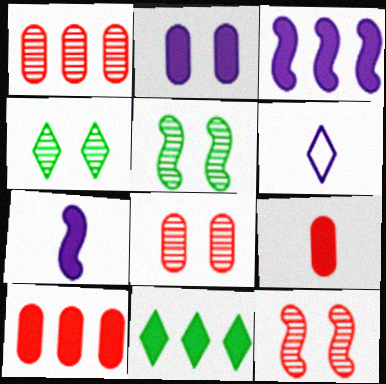[[3, 10, 11], 
[5, 6, 10]]